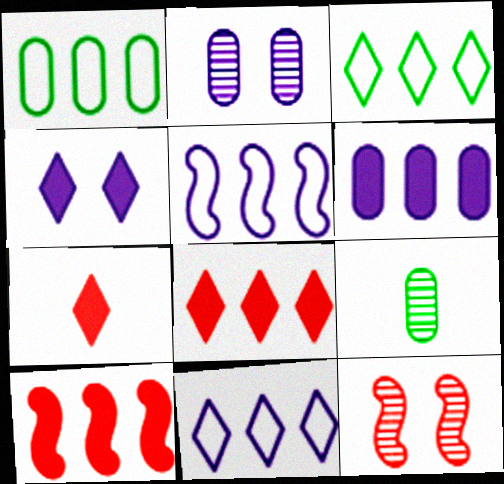[]